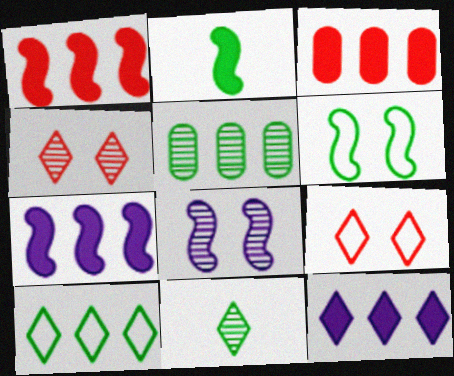[[9, 11, 12]]